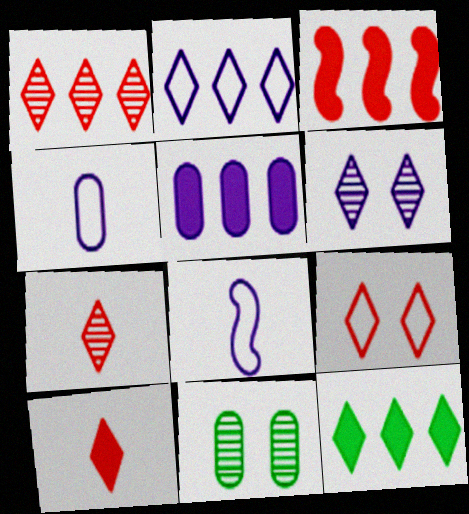[[1, 2, 12], 
[1, 9, 10], 
[3, 5, 12], 
[5, 6, 8]]